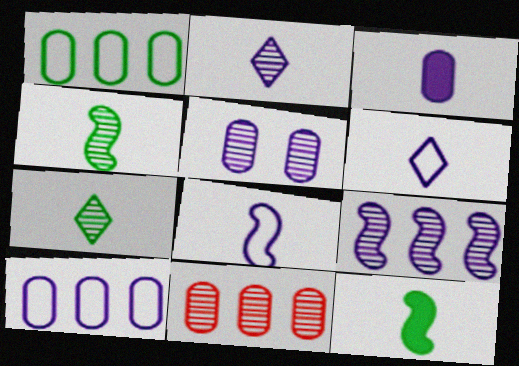[[2, 3, 8], 
[2, 5, 9], 
[3, 5, 10]]